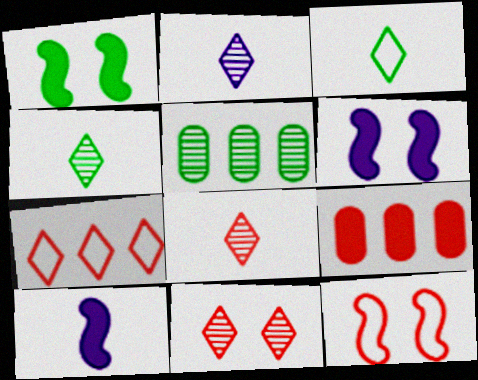[[1, 3, 5], 
[2, 4, 8], 
[8, 9, 12]]